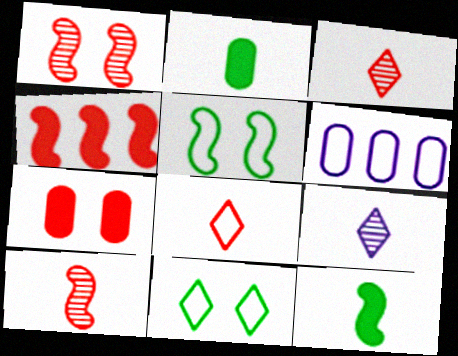[[5, 6, 8]]